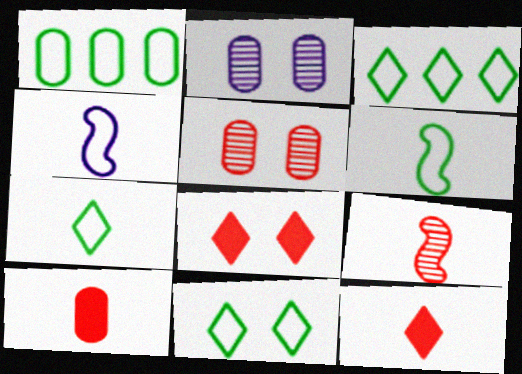[[1, 2, 10], 
[1, 6, 11], 
[3, 7, 11]]